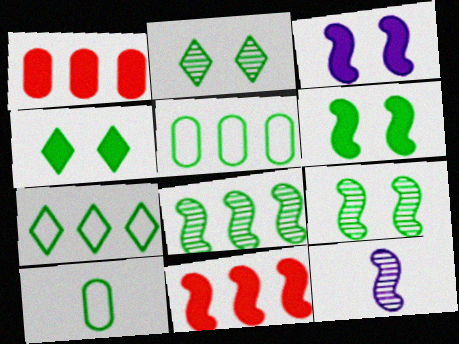[[4, 8, 10]]